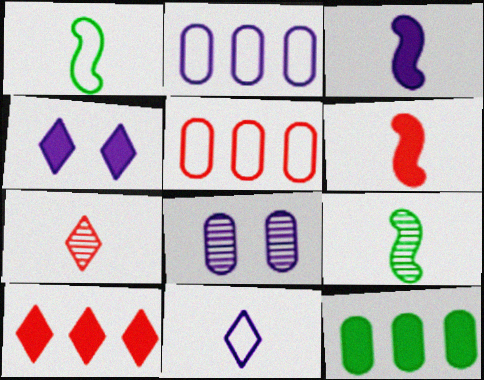[[1, 8, 10], 
[4, 5, 9], 
[4, 6, 12]]